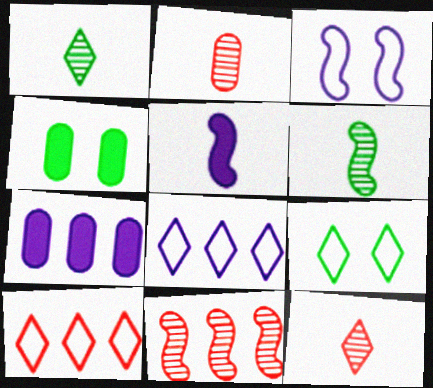[]